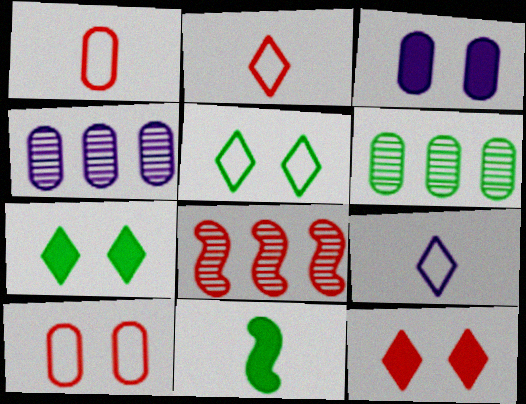[[1, 3, 6], 
[1, 8, 12], 
[5, 6, 11]]